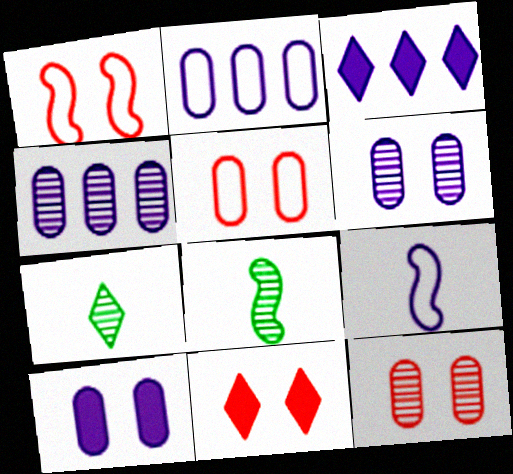[[1, 11, 12], 
[2, 8, 11], 
[3, 5, 8], 
[3, 6, 9]]